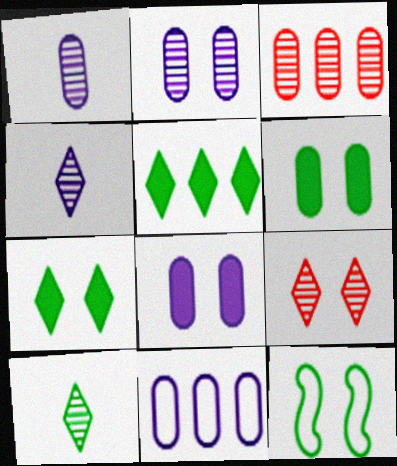[[1, 8, 11], 
[8, 9, 12]]